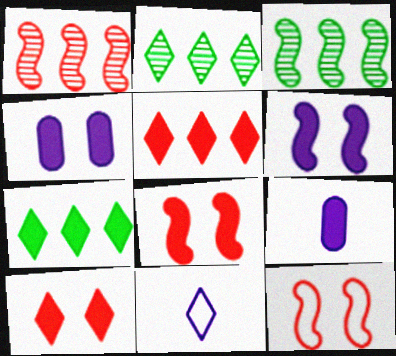[[2, 9, 12], 
[2, 10, 11], 
[7, 8, 9]]